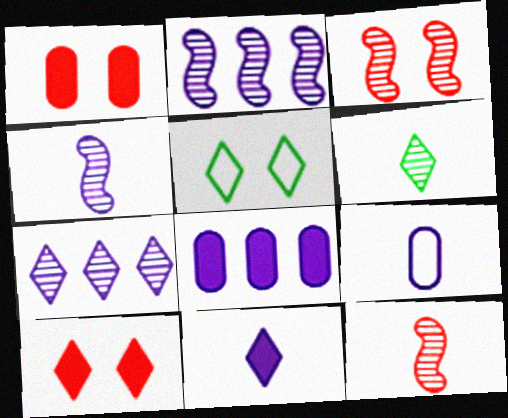[[4, 9, 11], 
[5, 8, 12]]